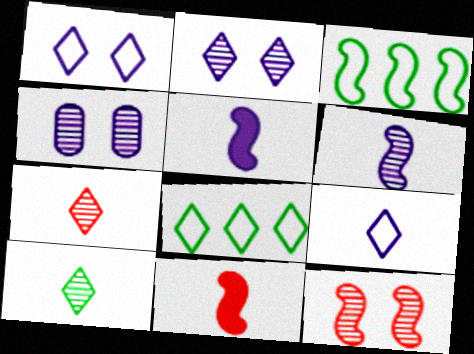[[3, 5, 12], 
[4, 8, 11]]